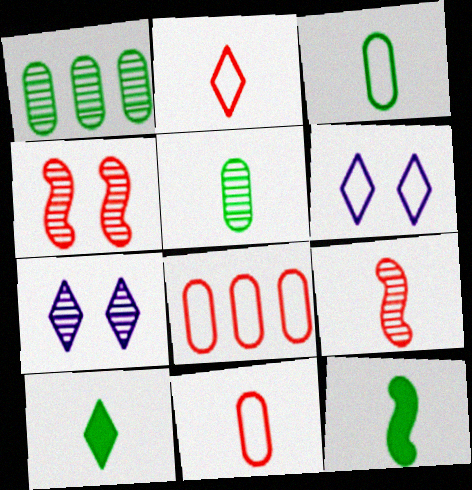[[1, 7, 9], 
[7, 8, 12]]